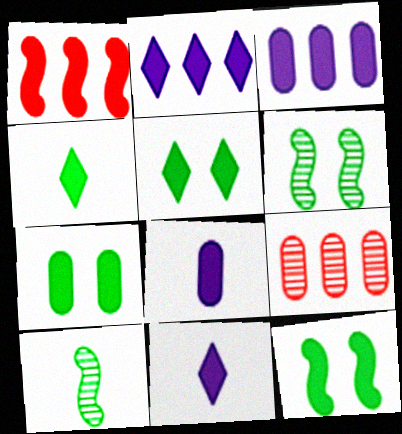[[1, 5, 8], 
[1, 7, 11], 
[5, 7, 12]]